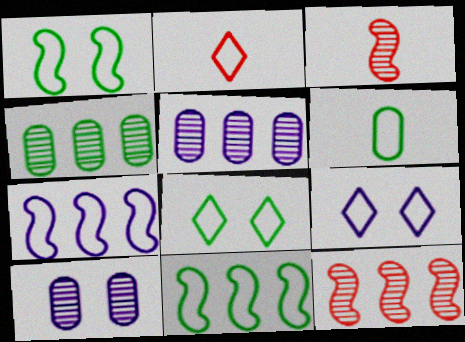[[6, 8, 11]]